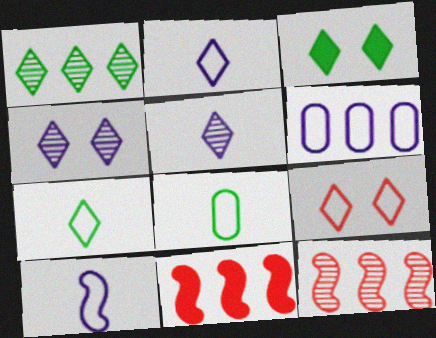[[1, 3, 7], 
[1, 6, 11], 
[3, 4, 9], 
[4, 8, 11]]